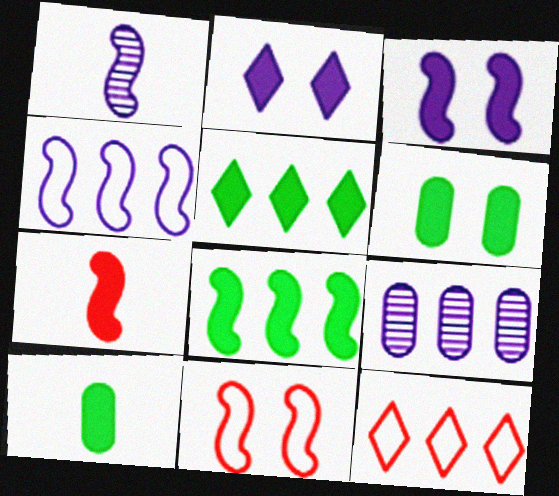[[1, 3, 4], 
[1, 6, 12], 
[1, 8, 11], 
[3, 7, 8], 
[8, 9, 12]]